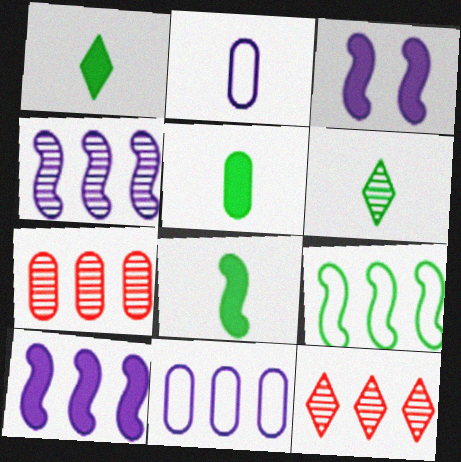[[1, 5, 8]]